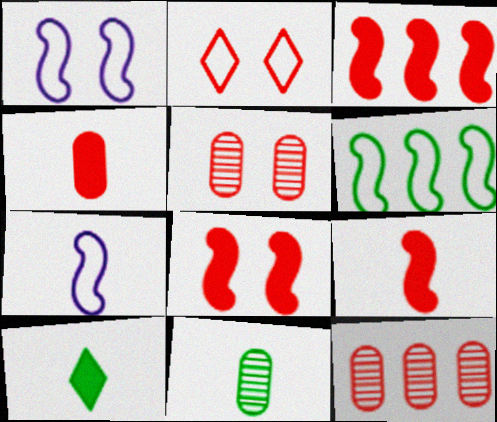[[1, 10, 12], 
[2, 5, 8], 
[2, 9, 12], 
[3, 8, 9]]